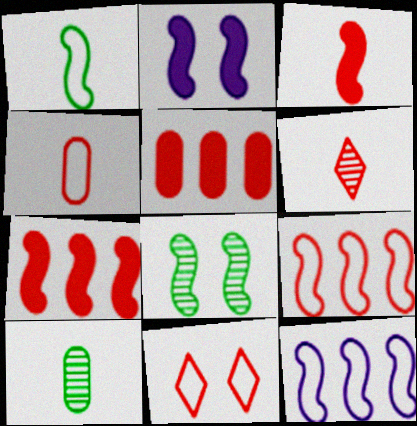[[3, 4, 6], 
[3, 8, 12], 
[4, 9, 11]]